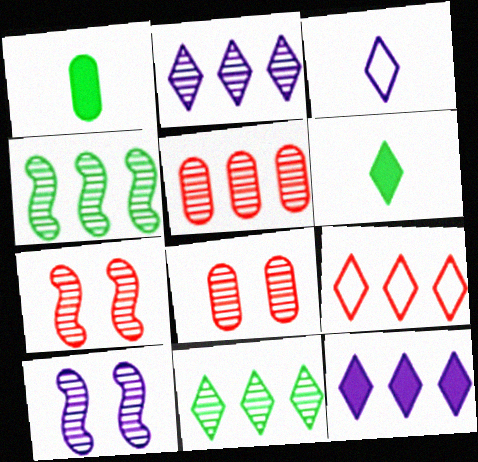[[1, 9, 10], 
[2, 4, 5], 
[9, 11, 12]]